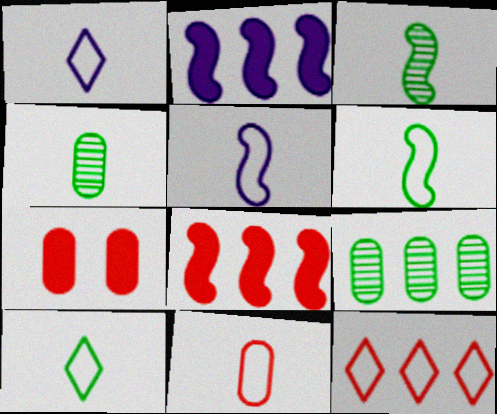[[1, 6, 11], 
[2, 9, 12], 
[5, 10, 11]]